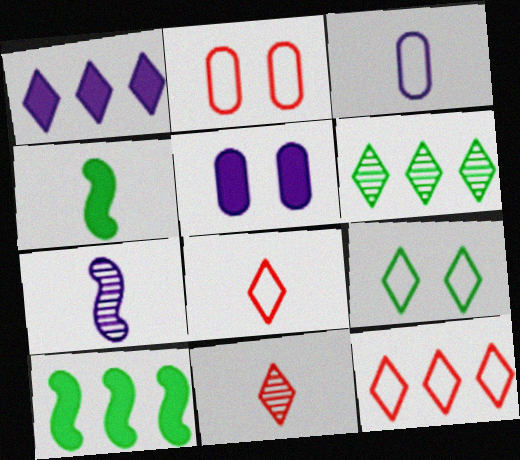[[1, 6, 12], 
[1, 9, 11], 
[3, 4, 11]]